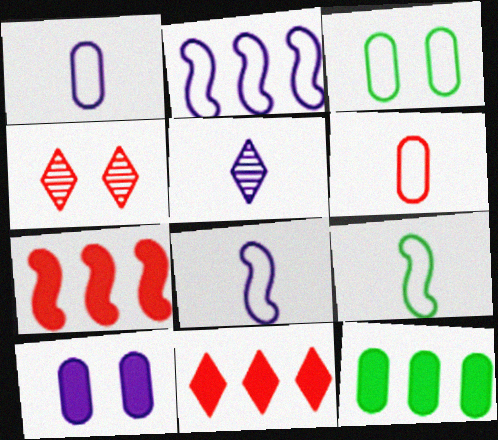[[2, 5, 10], 
[3, 5, 7], 
[4, 6, 7], 
[4, 8, 12]]